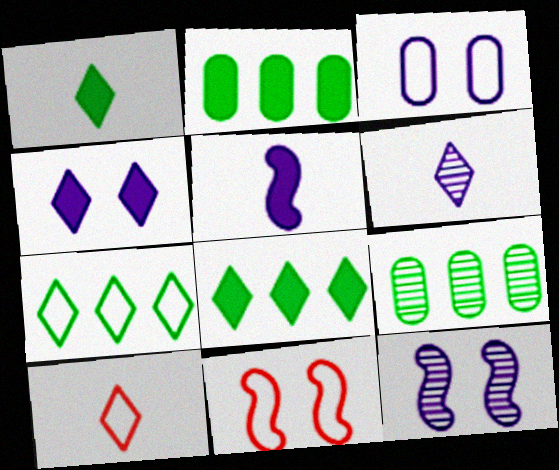[[1, 6, 10], 
[2, 6, 11], 
[2, 10, 12], 
[3, 4, 12]]